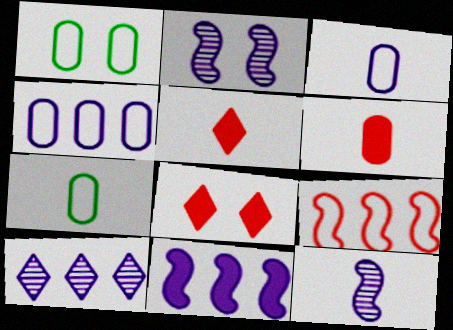[[1, 2, 8], 
[4, 10, 11], 
[5, 7, 12]]